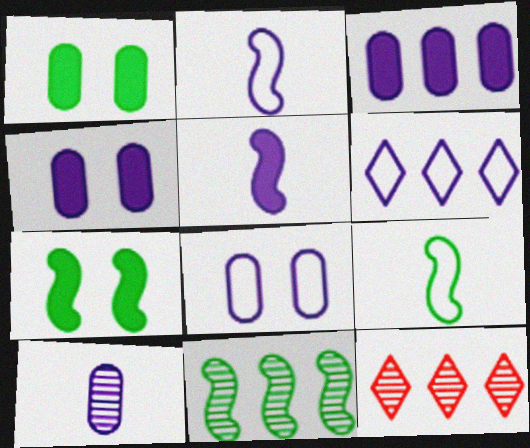[[1, 2, 12], 
[2, 6, 8], 
[3, 8, 10], 
[4, 9, 12], 
[7, 9, 11]]